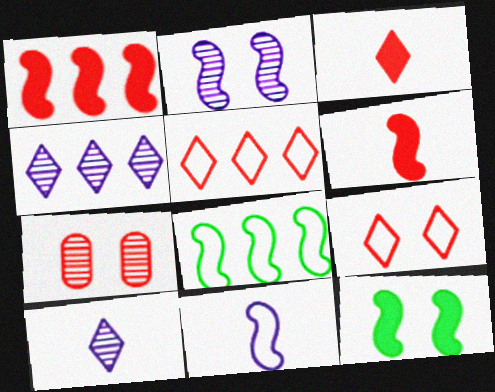[[2, 6, 8], 
[5, 6, 7]]